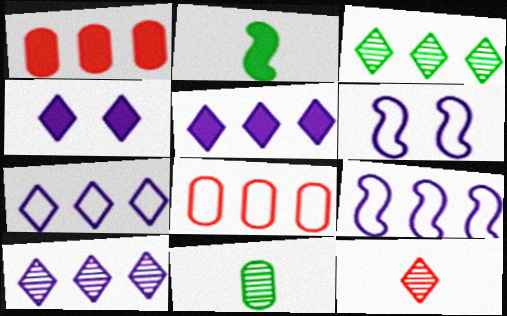[[1, 2, 4], 
[1, 3, 9], 
[5, 7, 10]]